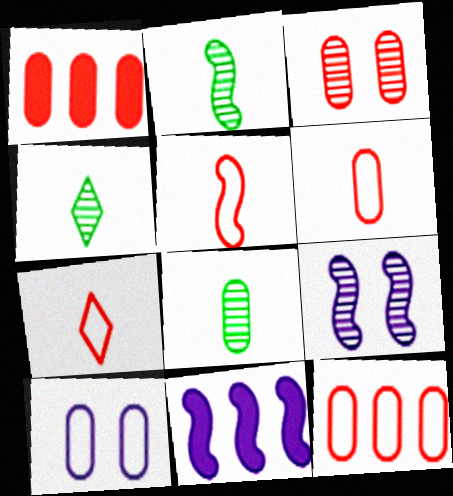[[1, 3, 6], 
[1, 8, 10], 
[2, 4, 8], 
[5, 6, 7]]